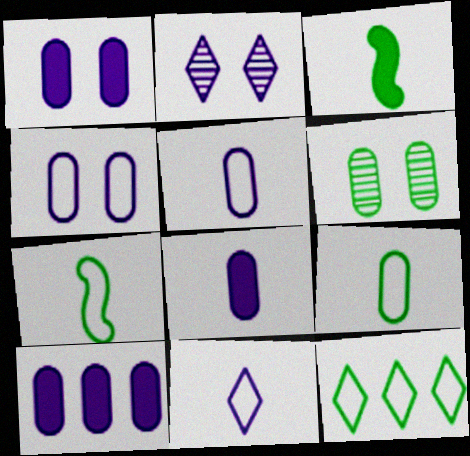[[1, 8, 10], 
[3, 6, 12]]